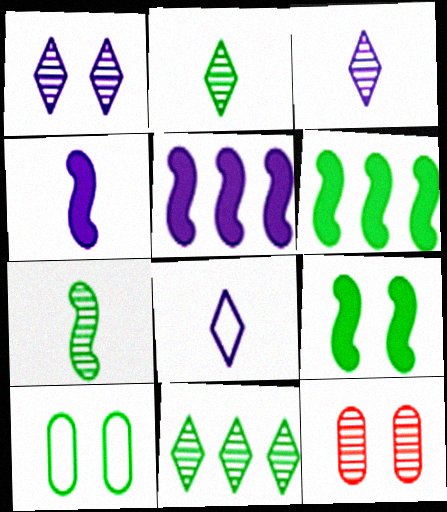[[2, 6, 10], 
[6, 8, 12]]